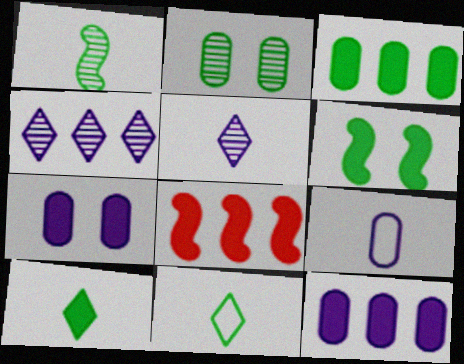[[3, 6, 10], 
[7, 8, 10]]